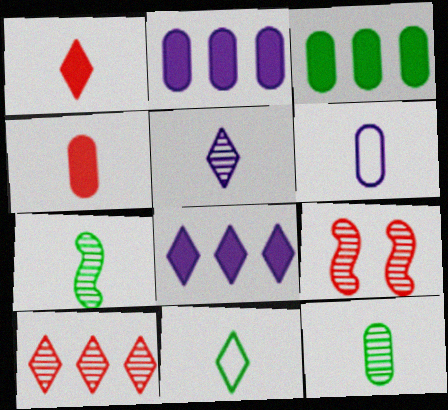[[1, 5, 11], 
[1, 6, 7], 
[2, 9, 11], 
[4, 6, 12]]